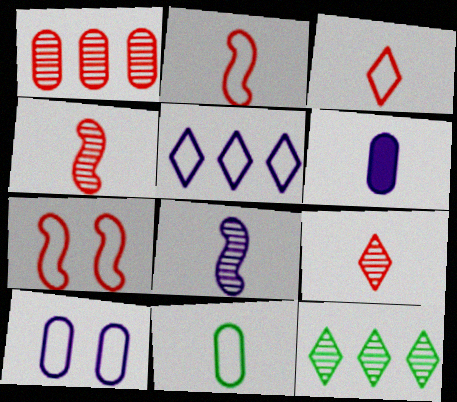[[5, 7, 11], 
[6, 7, 12]]